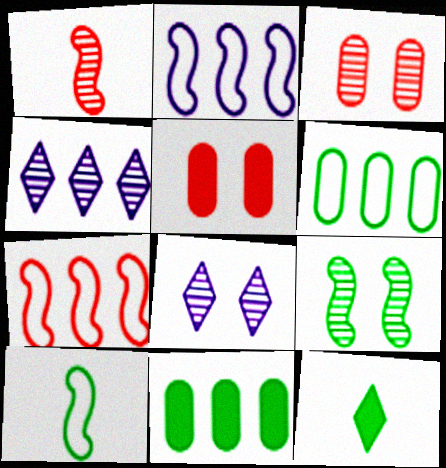[[2, 3, 12], 
[3, 8, 9], 
[4, 5, 10], 
[4, 7, 11], 
[6, 9, 12]]